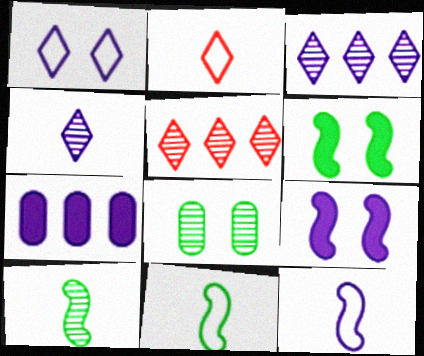[]